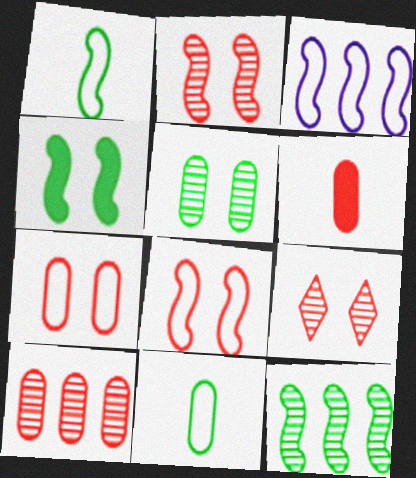[[1, 3, 8], 
[1, 4, 12], 
[6, 7, 10]]